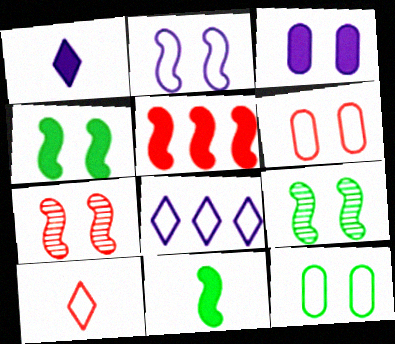[[2, 4, 7]]